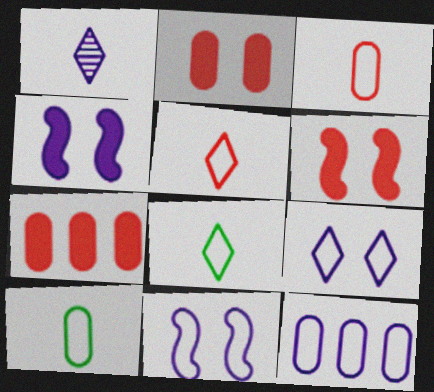[[1, 4, 12]]